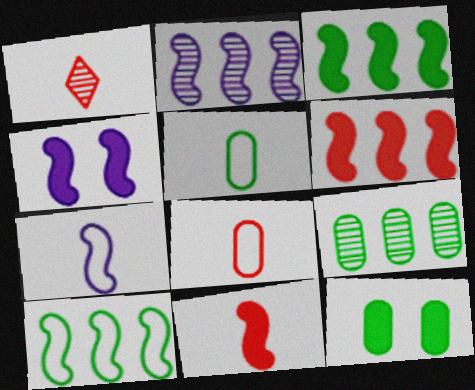[[1, 8, 11], 
[2, 4, 7], 
[2, 6, 10], 
[3, 4, 11], 
[5, 9, 12]]